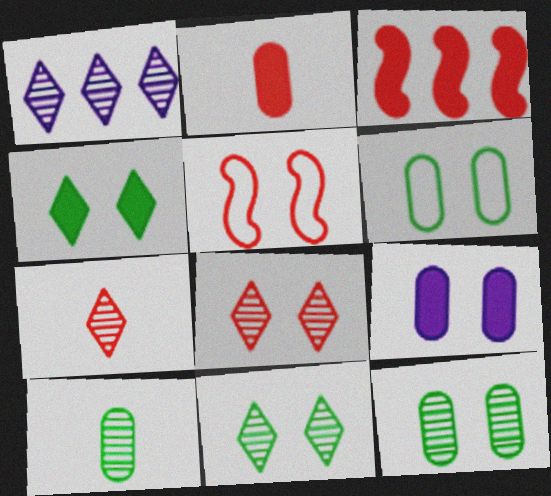[[1, 7, 11], 
[5, 9, 11]]